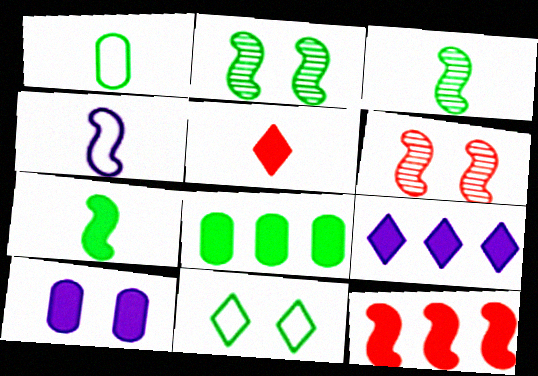[[1, 6, 9], 
[2, 4, 12], 
[3, 8, 11], 
[6, 10, 11], 
[8, 9, 12]]